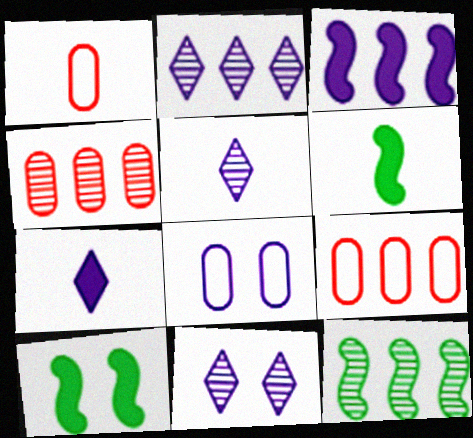[[1, 2, 10], 
[1, 5, 6], 
[2, 4, 12], 
[2, 5, 11], 
[3, 5, 8], 
[5, 9, 10], 
[6, 9, 11]]